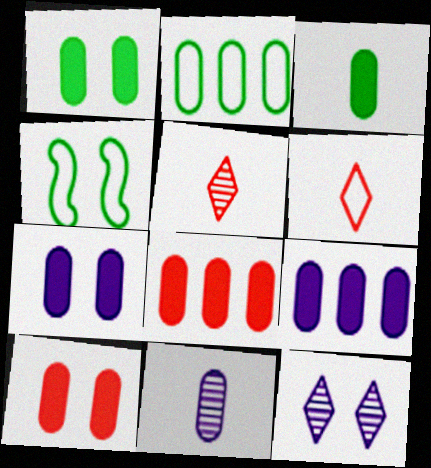[[1, 7, 10], 
[2, 10, 11], 
[3, 7, 8], 
[3, 9, 10], 
[4, 5, 9], 
[4, 10, 12]]